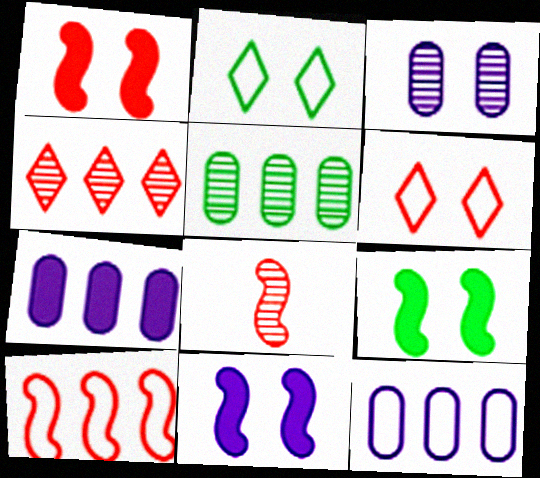[[1, 2, 3], 
[1, 8, 10], 
[1, 9, 11], 
[2, 7, 8], 
[3, 6, 9]]